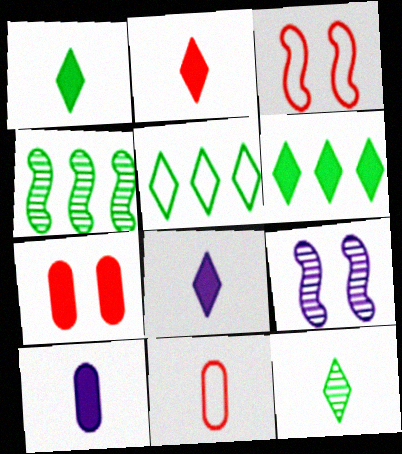[[1, 2, 8], 
[6, 9, 11]]